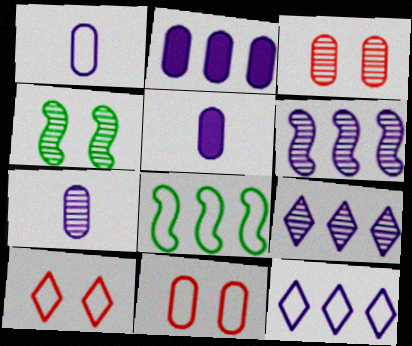[[1, 5, 7], 
[1, 8, 10], 
[2, 6, 12]]